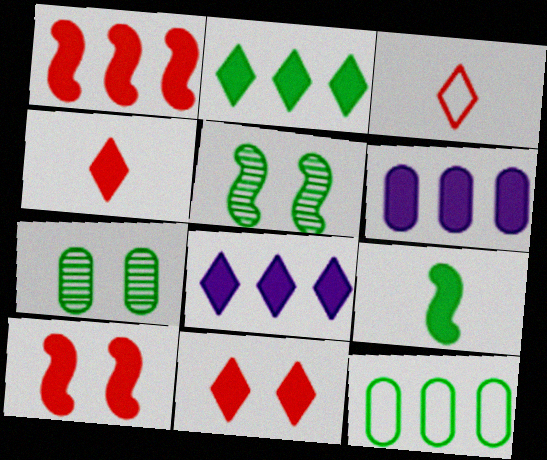[[1, 2, 6], 
[3, 5, 6], 
[6, 9, 11]]